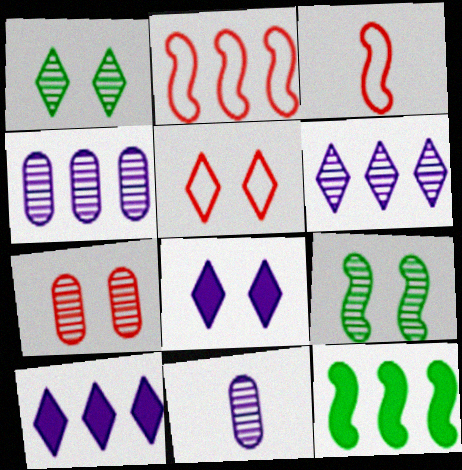[[1, 5, 8], 
[5, 11, 12]]